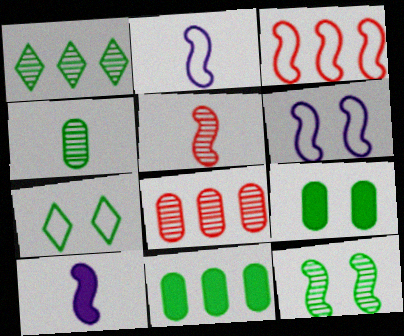[[1, 4, 12], 
[3, 10, 12], 
[7, 8, 10], 
[7, 9, 12]]